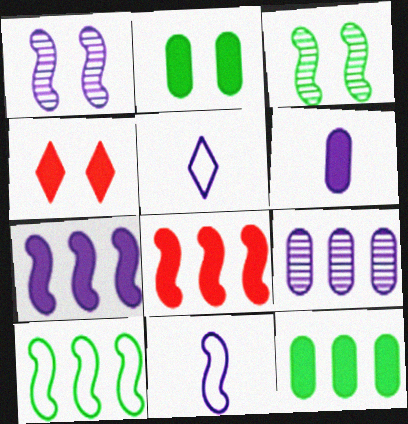[[1, 7, 11], 
[3, 8, 11]]